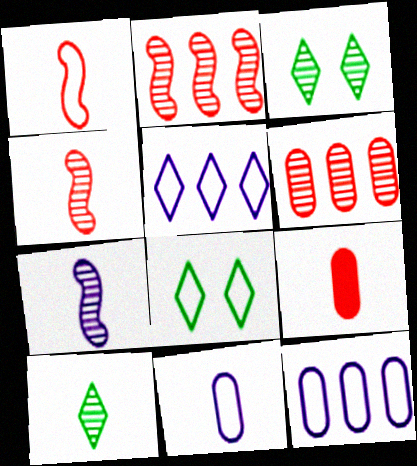[[1, 8, 12], 
[3, 6, 7]]